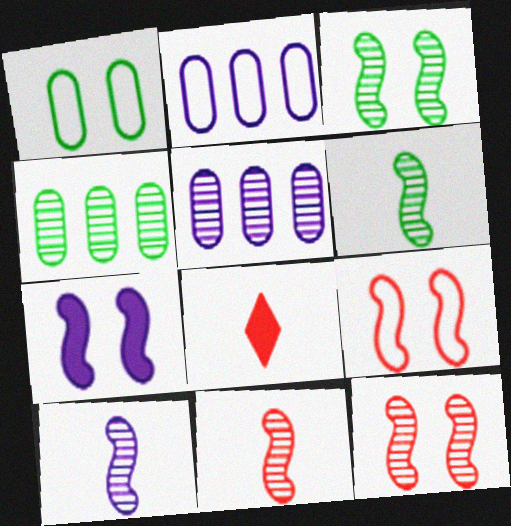[[2, 3, 8], 
[3, 7, 9], 
[6, 10, 11]]